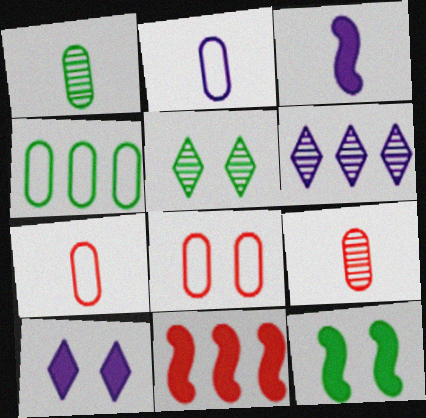[[2, 4, 8], 
[2, 5, 11], 
[3, 11, 12], 
[4, 6, 11], 
[6, 7, 12]]